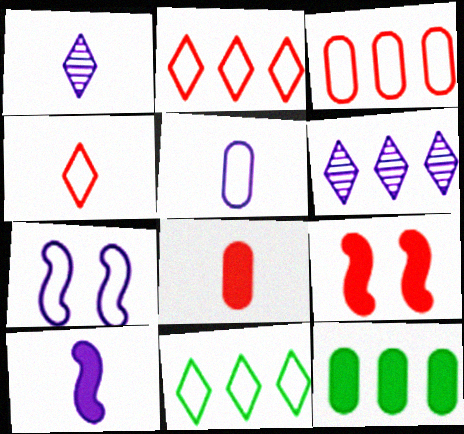[[1, 5, 10]]